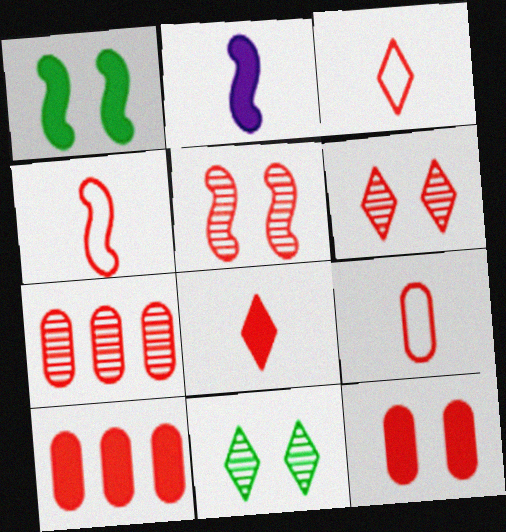[[3, 4, 9], 
[3, 5, 10], 
[4, 6, 10], 
[7, 9, 12]]